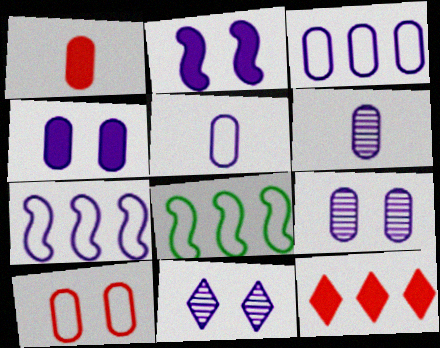[[1, 8, 11], 
[3, 4, 6]]